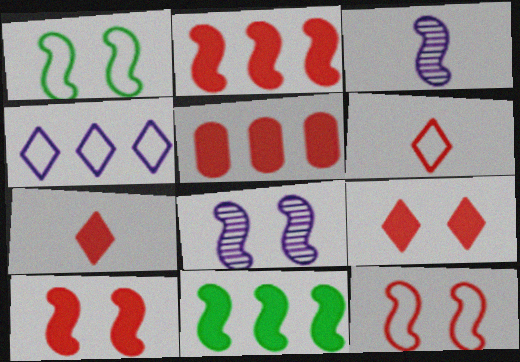[[1, 2, 3], 
[1, 8, 10], 
[3, 11, 12], 
[5, 7, 10]]